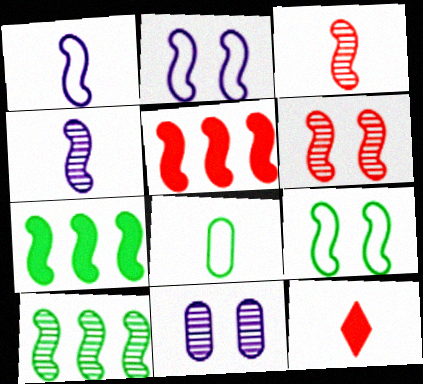[[1, 6, 7], 
[2, 3, 7], 
[4, 5, 9], 
[4, 6, 10], 
[4, 8, 12]]